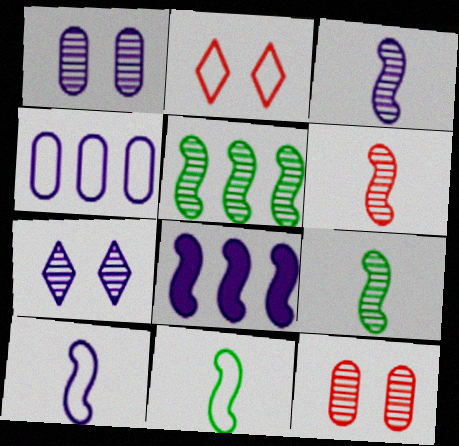[[2, 4, 11], 
[3, 6, 9]]